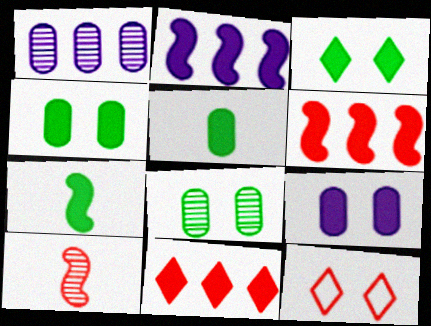[[1, 7, 12], 
[7, 9, 11]]